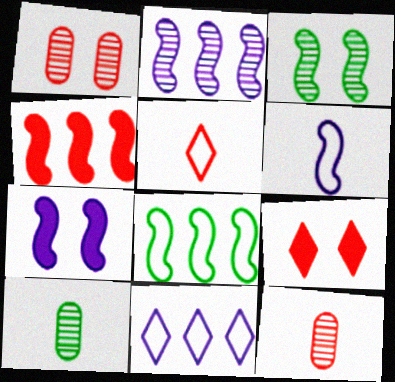[[1, 4, 5], 
[2, 4, 8], 
[2, 6, 7], 
[3, 4, 6]]